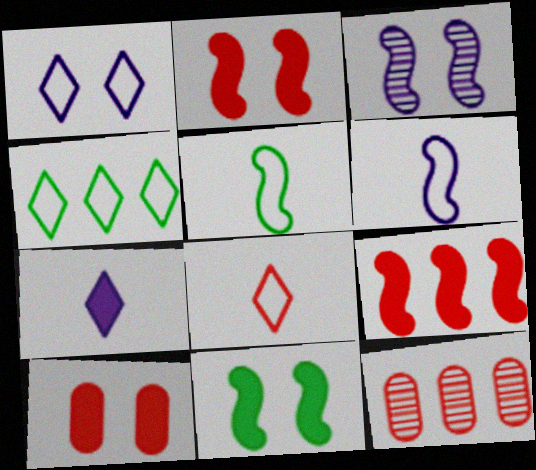[[1, 4, 8], 
[2, 8, 12], 
[3, 5, 9]]